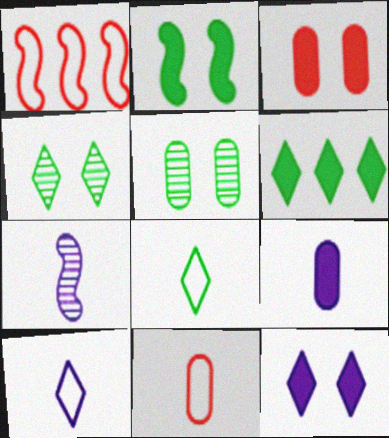[[1, 2, 7], 
[1, 4, 9], 
[2, 3, 12], 
[4, 6, 8], 
[7, 9, 10]]